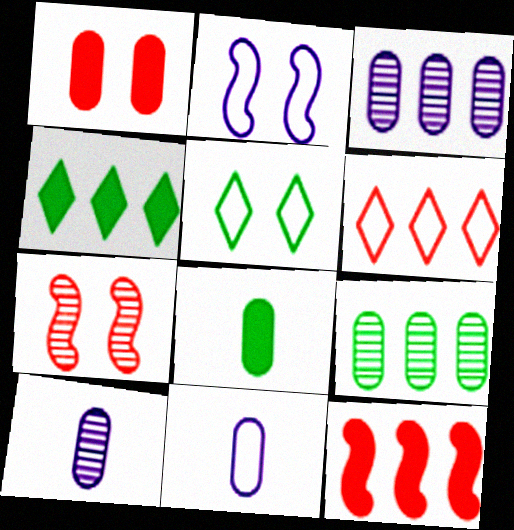[[1, 9, 11], 
[4, 7, 11], 
[5, 10, 12]]